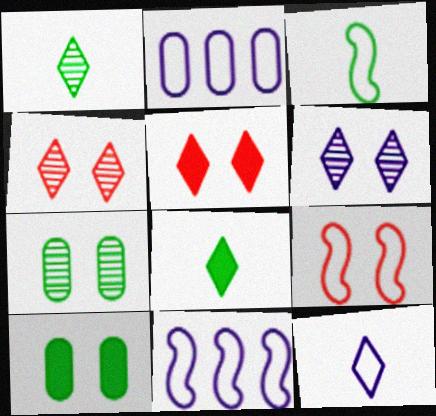[[3, 9, 11], 
[6, 9, 10]]